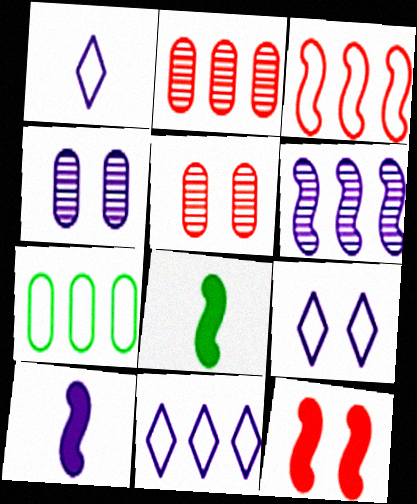[[1, 9, 11], 
[2, 8, 9], 
[3, 7, 11], 
[4, 10, 11], 
[5, 8, 11]]